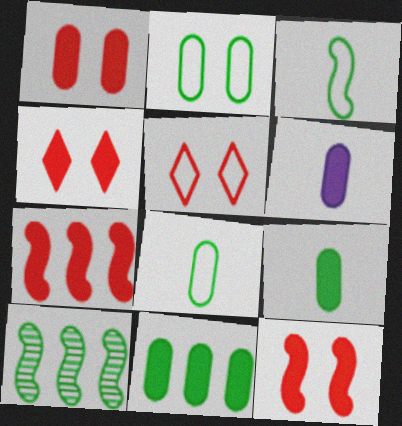[[1, 4, 12], 
[1, 6, 11], 
[5, 6, 10]]